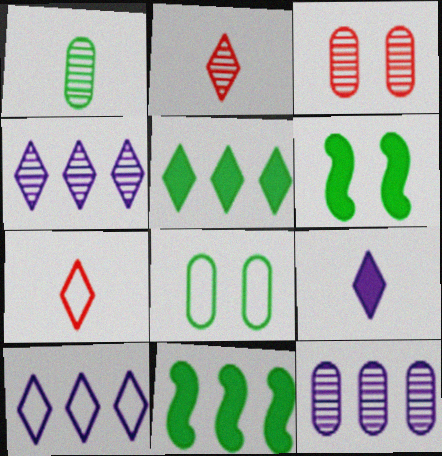[[1, 3, 12], 
[6, 7, 12]]